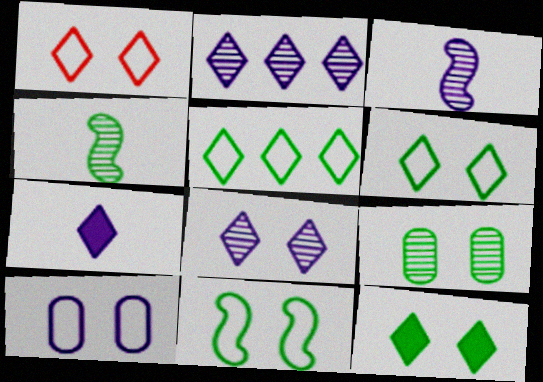[[1, 8, 12], 
[1, 10, 11], 
[9, 11, 12]]